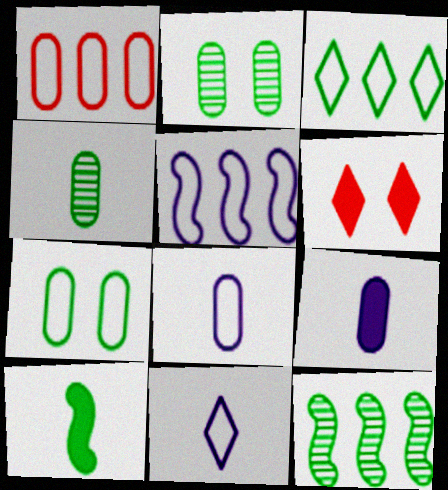[[1, 2, 9], 
[1, 3, 5], 
[1, 7, 8], 
[2, 3, 10], 
[4, 5, 6], 
[6, 8, 12]]